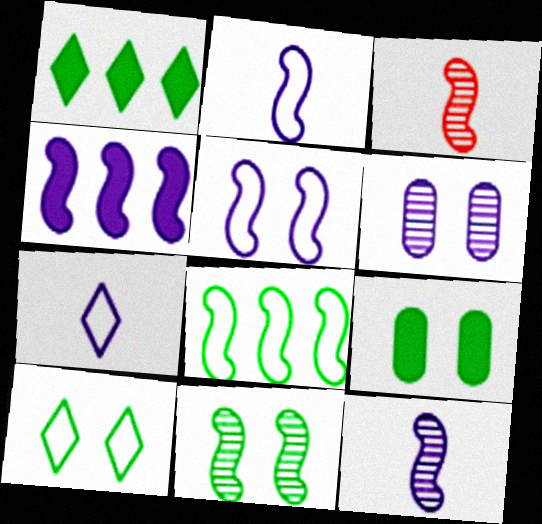[[4, 5, 12], 
[4, 6, 7], 
[9, 10, 11]]